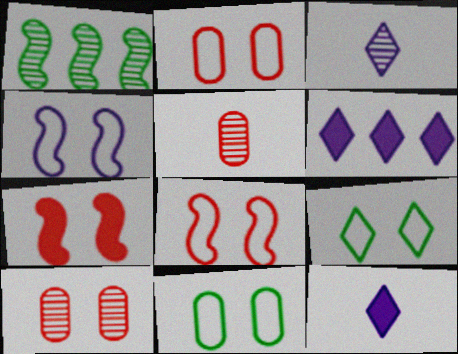[[1, 2, 12], 
[1, 3, 10], 
[2, 4, 9]]